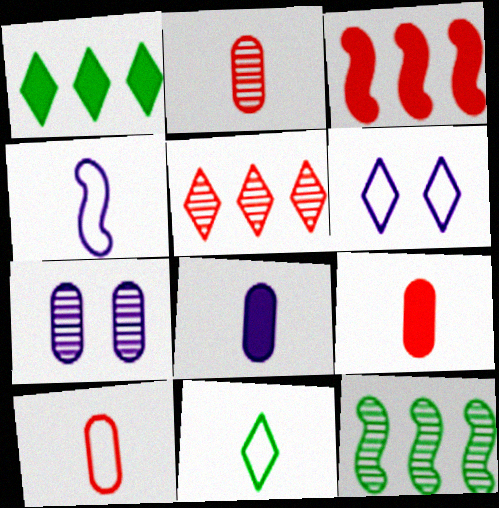[[2, 9, 10], 
[3, 7, 11], 
[4, 10, 11], 
[6, 9, 12]]